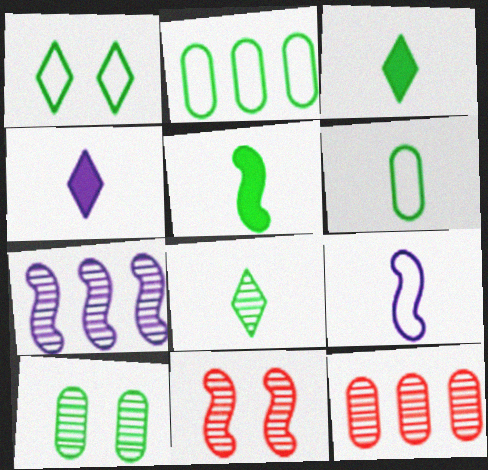[[2, 4, 11], 
[5, 6, 8]]